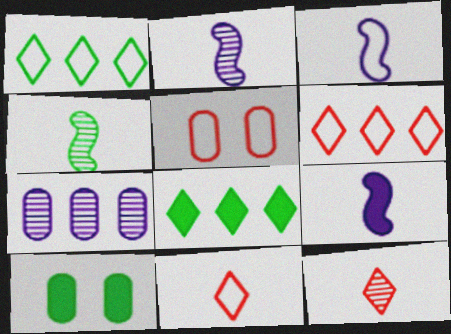[[1, 3, 5], 
[1, 4, 10], 
[2, 3, 9], 
[2, 5, 8], 
[2, 6, 10]]